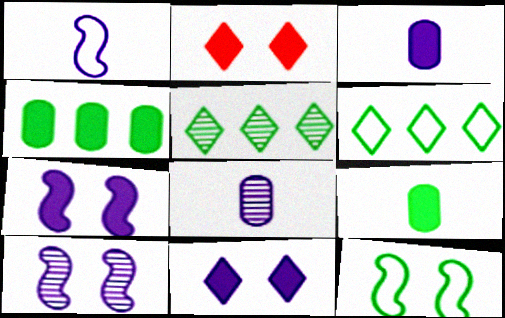[[5, 9, 12]]